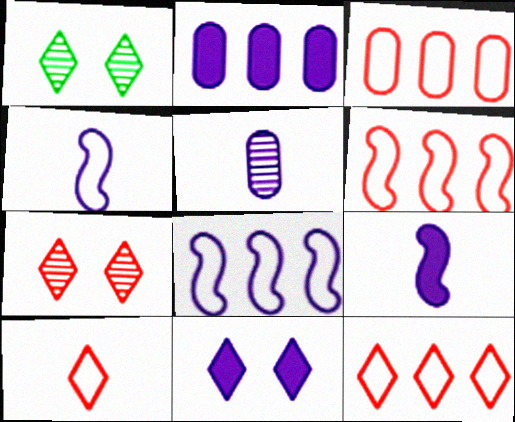[[1, 3, 9], 
[2, 9, 11], 
[3, 6, 12], 
[5, 8, 11]]